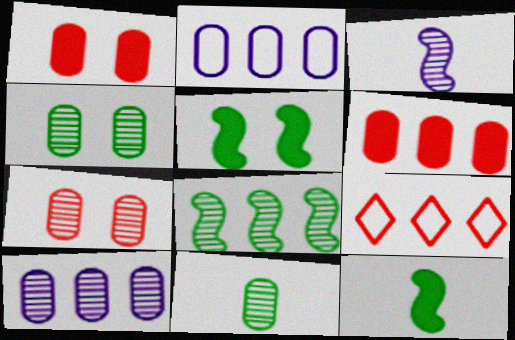[[1, 2, 11], 
[7, 10, 11]]